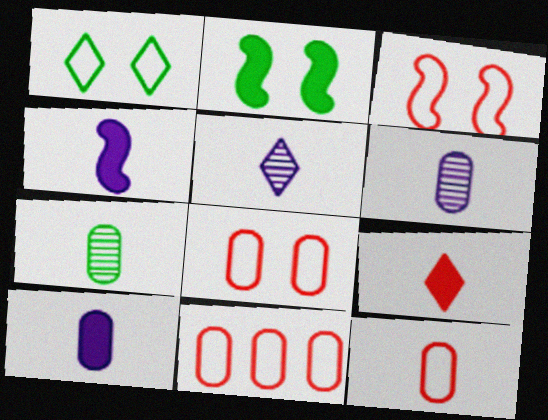[[2, 5, 11], 
[7, 10, 12], 
[8, 11, 12]]